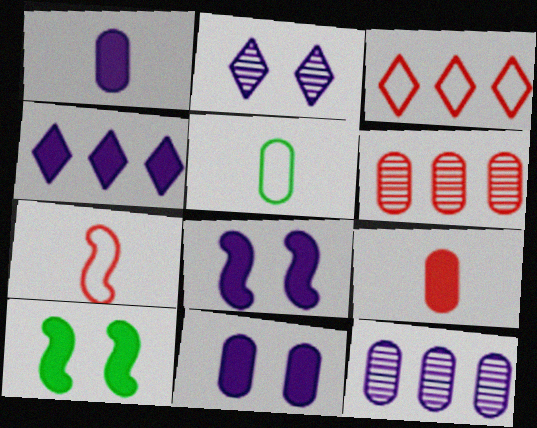[[1, 4, 8], 
[4, 9, 10], 
[5, 6, 11]]